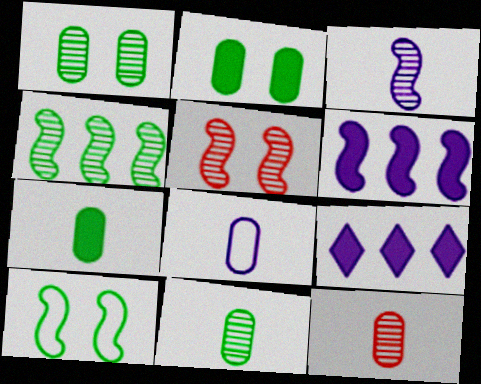[[3, 4, 5], 
[7, 8, 12], 
[9, 10, 12]]